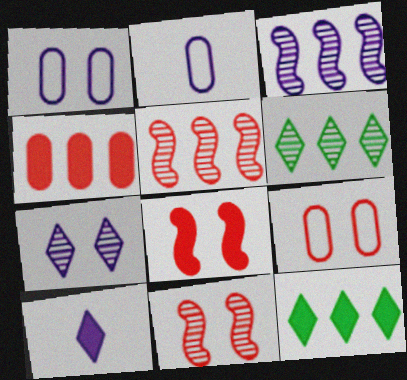[[1, 3, 10], 
[2, 6, 8], 
[2, 11, 12]]